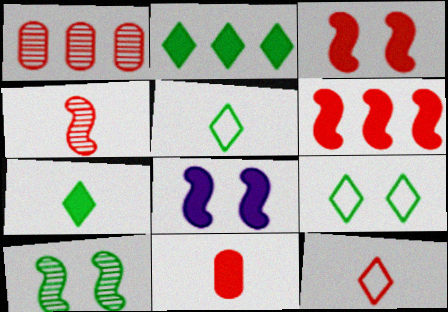[[1, 3, 12], 
[1, 5, 8], 
[2, 8, 11], 
[4, 11, 12]]